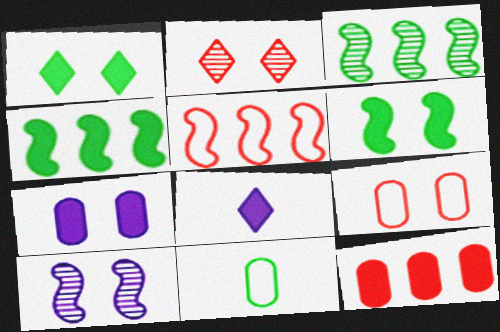[[1, 3, 11], 
[1, 9, 10], 
[3, 8, 9], 
[6, 8, 12]]